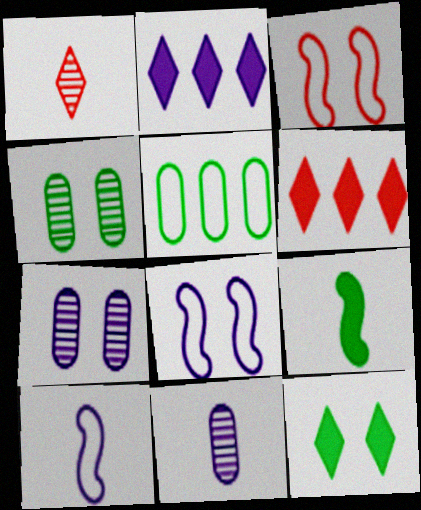[[2, 7, 10], 
[2, 8, 11], 
[3, 7, 12], 
[4, 6, 10]]